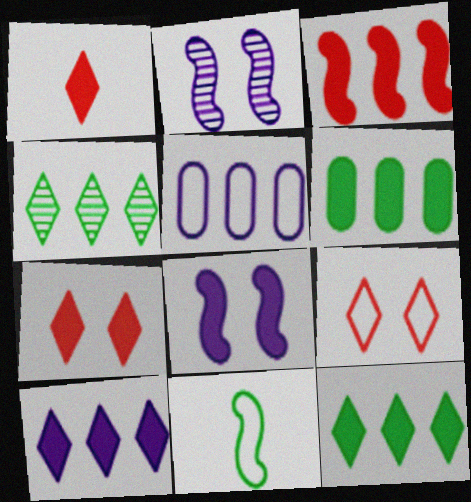[[1, 6, 8], 
[2, 3, 11], 
[3, 4, 5], 
[3, 6, 10], 
[5, 9, 11]]